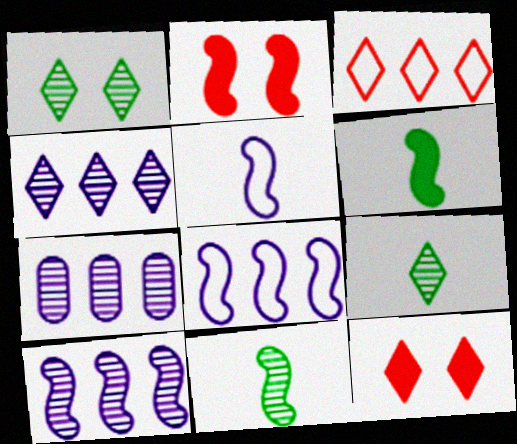[[2, 8, 11], 
[4, 7, 10]]